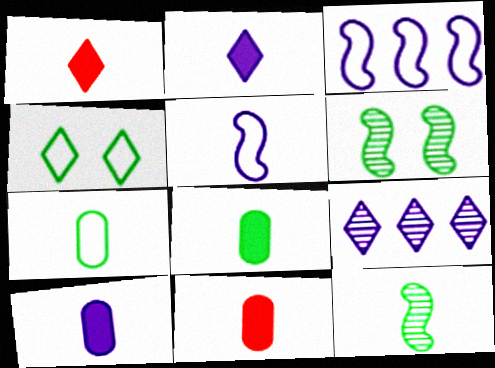[[1, 4, 9], 
[8, 10, 11]]